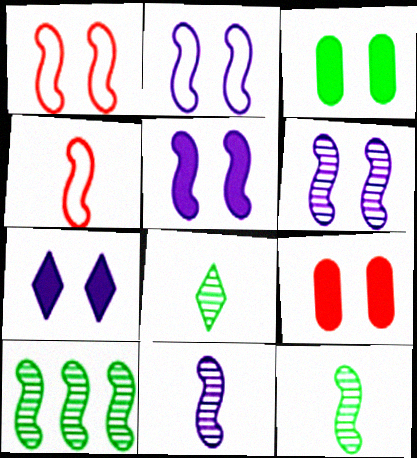[[2, 5, 6], 
[4, 5, 10]]